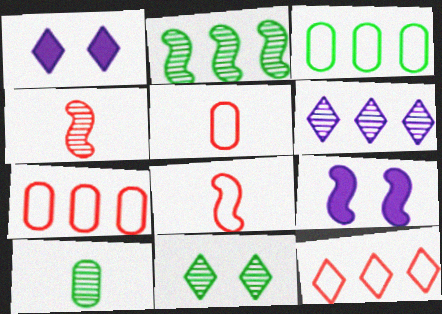[[1, 2, 5], 
[1, 3, 4], 
[2, 8, 9], 
[2, 10, 11], 
[9, 10, 12]]